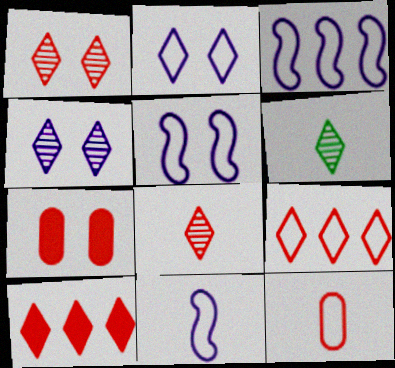[[2, 6, 10], 
[3, 5, 11], 
[3, 6, 7]]